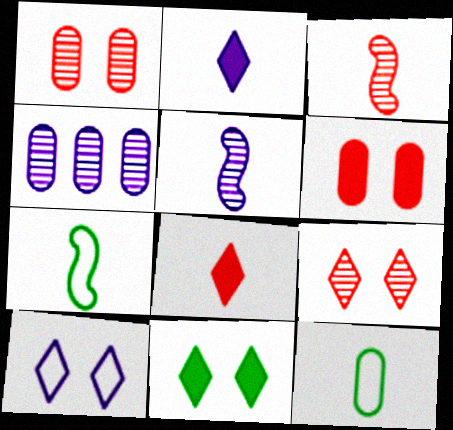[[2, 3, 12], 
[4, 6, 12], 
[5, 8, 12], 
[9, 10, 11]]